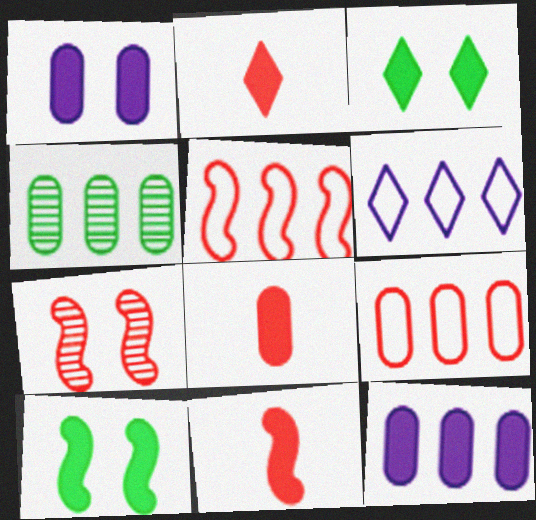[[2, 7, 9], 
[2, 8, 11], 
[2, 10, 12], 
[3, 11, 12], 
[4, 9, 12], 
[5, 7, 11]]